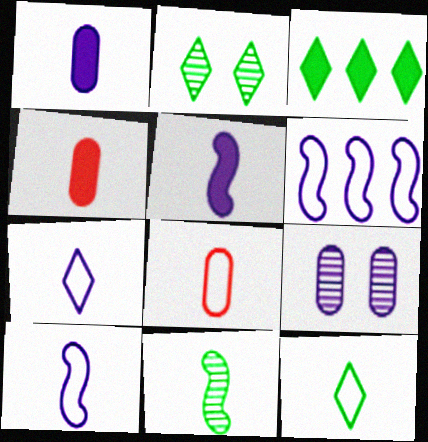[[2, 3, 12], 
[2, 4, 6], 
[4, 7, 11], 
[8, 10, 12]]